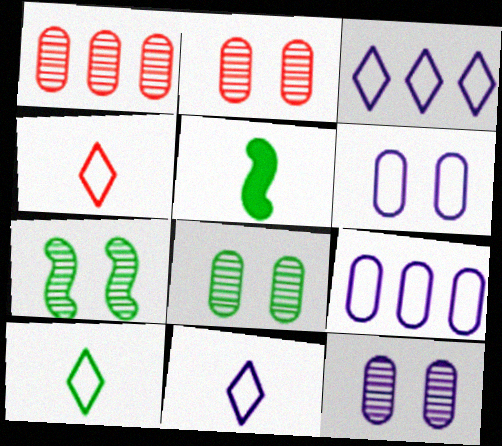[[2, 3, 5], 
[2, 8, 12], 
[4, 10, 11]]